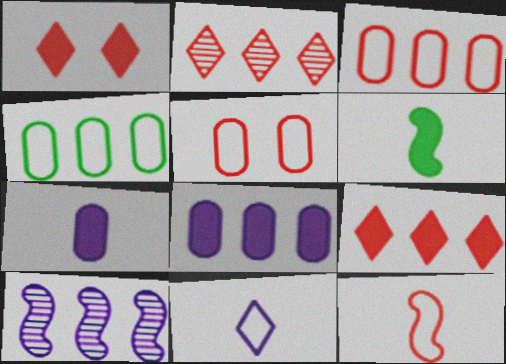[[1, 6, 8], 
[4, 9, 10]]